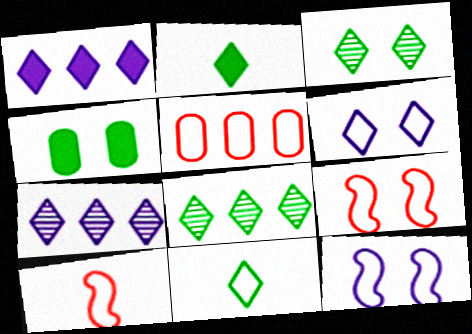[[4, 7, 10], 
[5, 11, 12]]